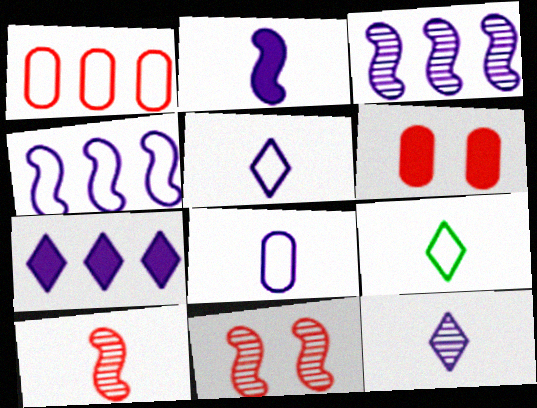[[2, 8, 12], 
[3, 6, 9]]